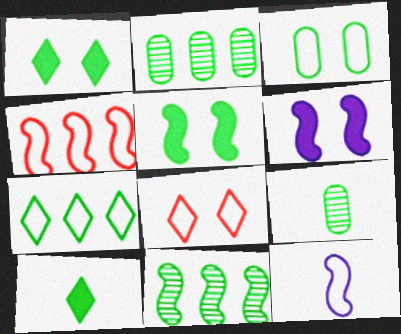[[3, 10, 11], 
[5, 7, 9]]